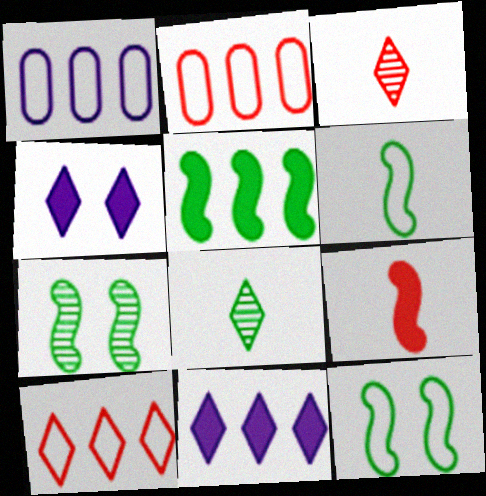[[4, 8, 10], 
[5, 6, 7]]